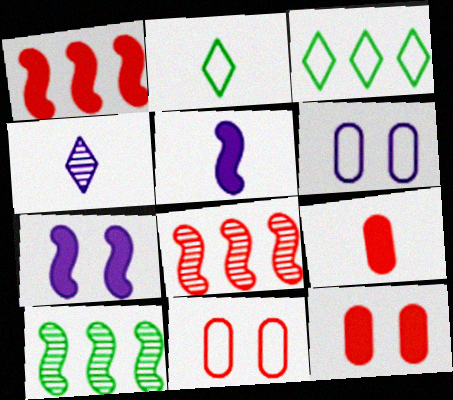[]